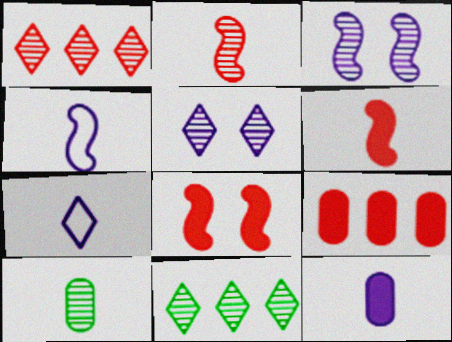[[1, 3, 10], 
[6, 7, 10]]